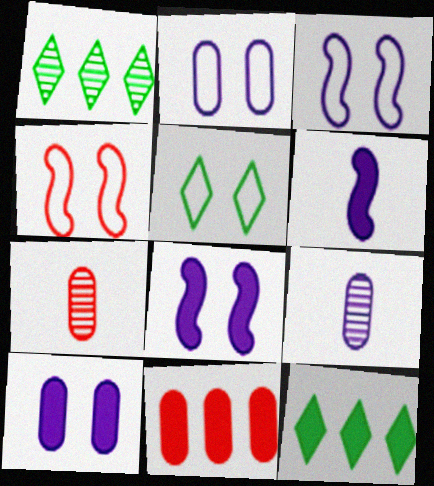[[2, 4, 5], 
[3, 7, 12], 
[4, 9, 12]]